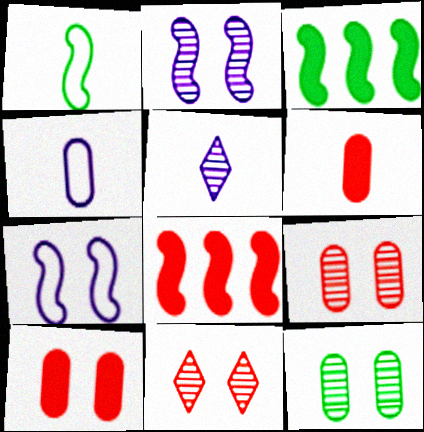[[1, 2, 8], 
[1, 5, 6], 
[2, 11, 12], 
[3, 4, 11]]